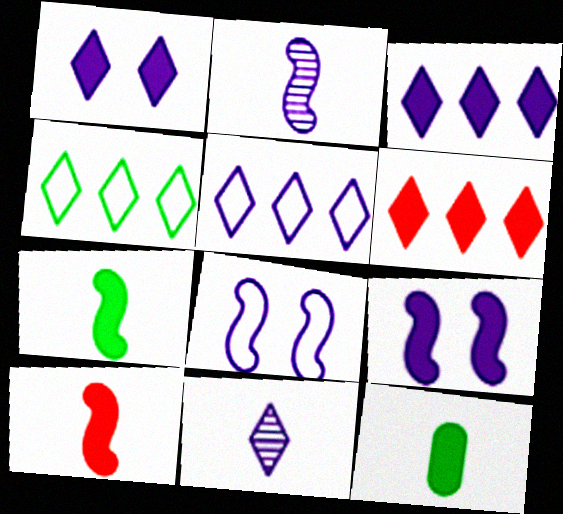[[1, 5, 11], 
[6, 9, 12]]